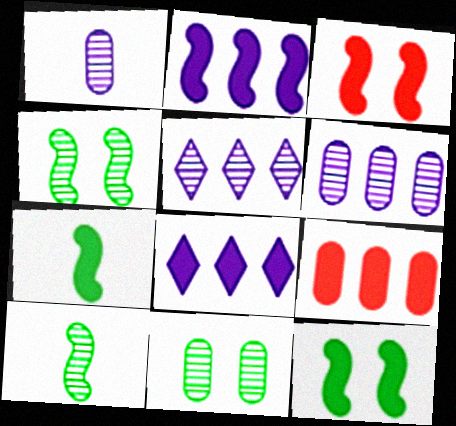[[2, 3, 7]]